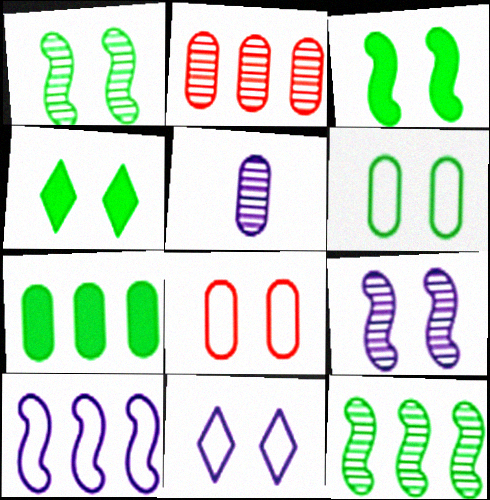[[1, 4, 6], 
[4, 8, 9], 
[5, 7, 8]]